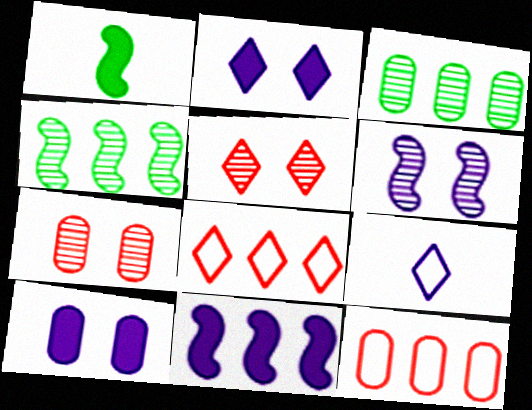[[3, 8, 11]]